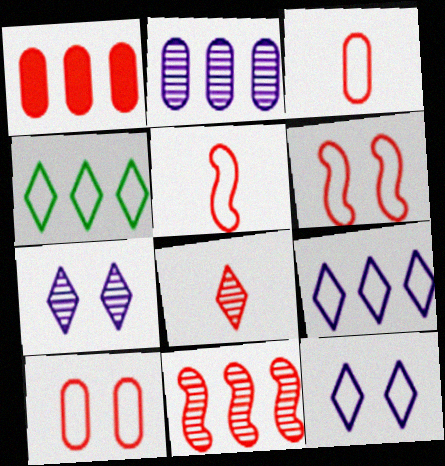[[1, 6, 8]]